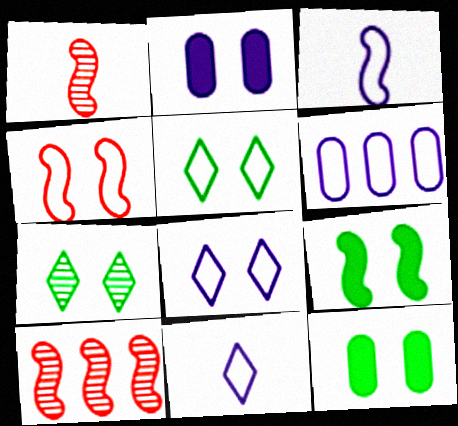[[2, 4, 7], 
[3, 6, 8], 
[3, 9, 10], 
[10, 11, 12]]